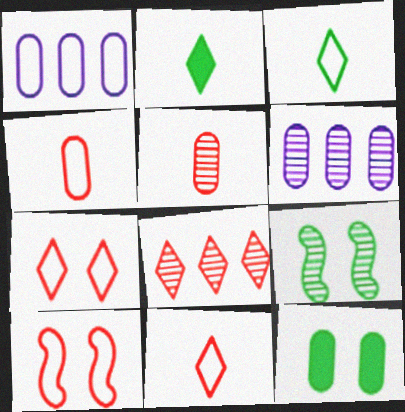[[1, 3, 10], 
[1, 5, 12], 
[2, 6, 10], 
[4, 6, 12]]